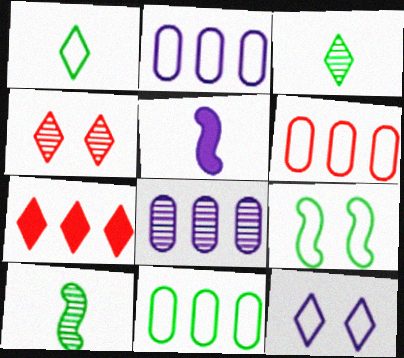[[1, 9, 11], 
[2, 6, 11], 
[3, 7, 12], 
[4, 5, 11], 
[4, 8, 10], 
[5, 8, 12]]